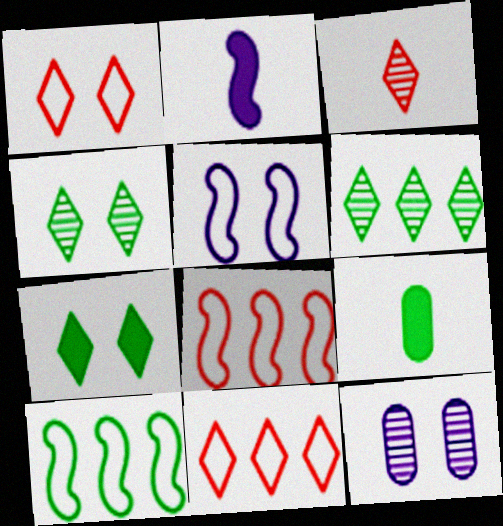[[4, 9, 10]]